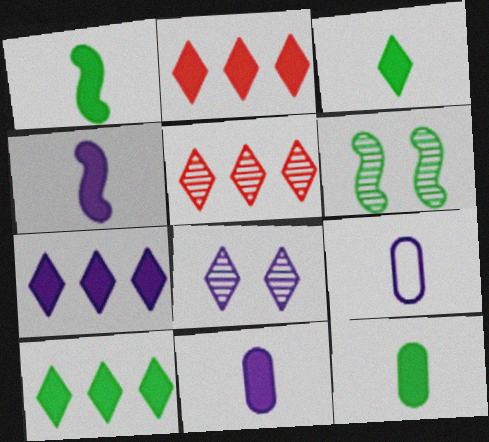[[1, 3, 12], 
[2, 6, 9], 
[2, 7, 10]]